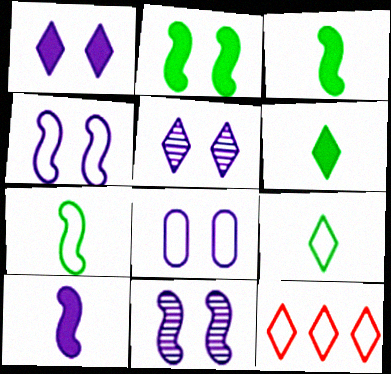[[1, 8, 11], 
[5, 6, 12], 
[7, 8, 12]]